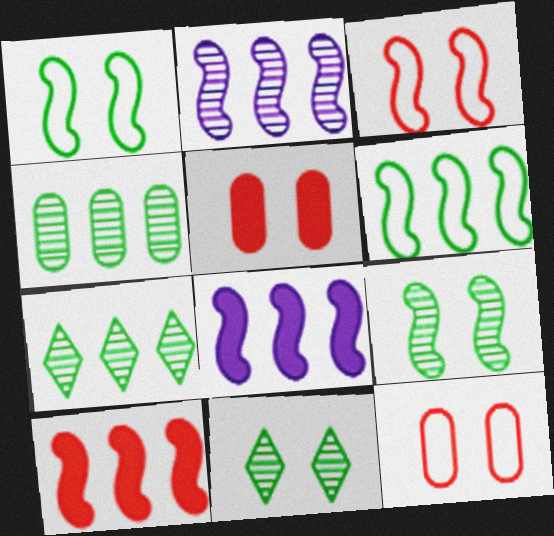[[2, 6, 10]]